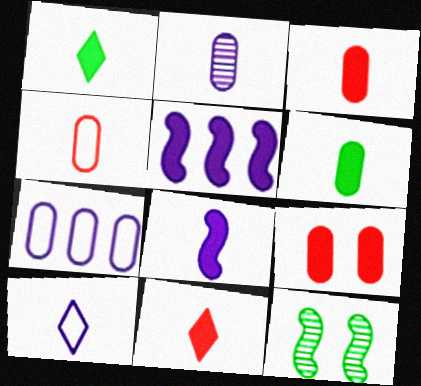[[1, 3, 8], 
[1, 5, 9], 
[2, 4, 6], 
[2, 8, 10], 
[6, 8, 11], 
[7, 11, 12]]